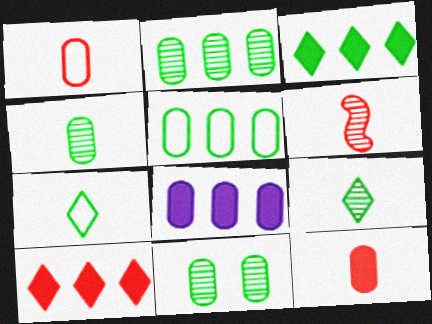[[1, 8, 11], 
[2, 4, 11]]